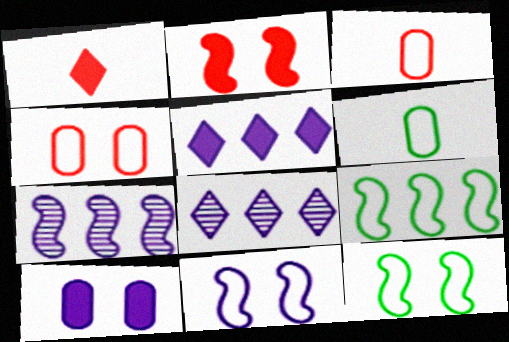[[2, 6, 8]]